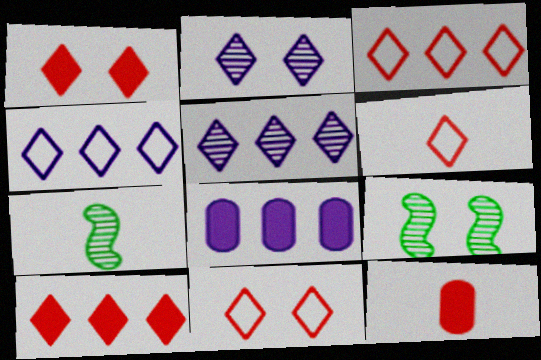[[3, 6, 11], 
[4, 9, 12], 
[6, 8, 9], 
[7, 8, 11]]